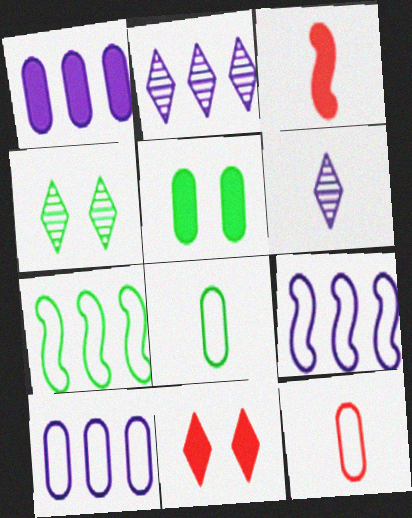[[1, 2, 9], 
[3, 4, 10], 
[3, 6, 8]]